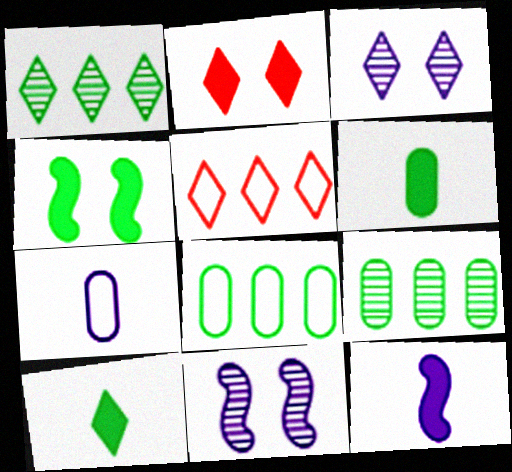[[3, 5, 10], 
[5, 6, 11]]